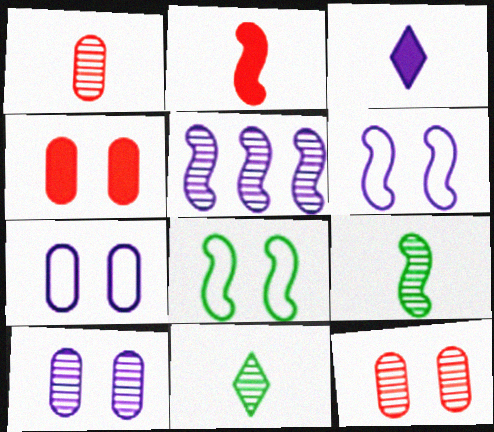[[2, 5, 8], 
[3, 5, 7], 
[5, 11, 12]]